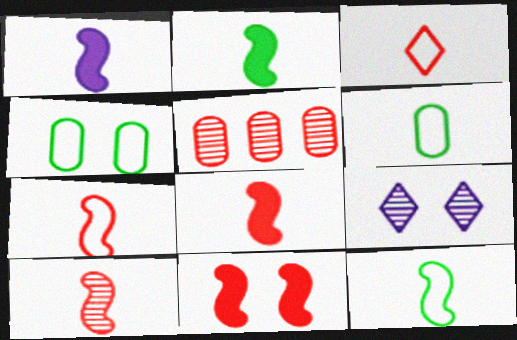[[1, 2, 8], 
[1, 10, 12], 
[3, 5, 11], 
[4, 9, 11], 
[7, 8, 10]]